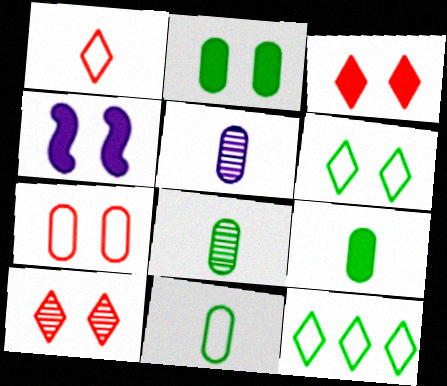[[2, 3, 4], 
[8, 9, 11]]